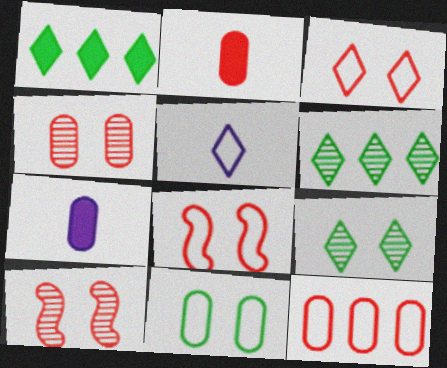[[2, 4, 12], 
[6, 7, 8]]